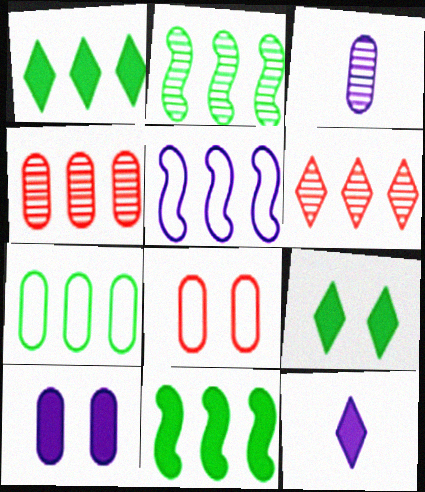[[1, 2, 7], 
[1, 4, 5], 
[2, 8, 12]]